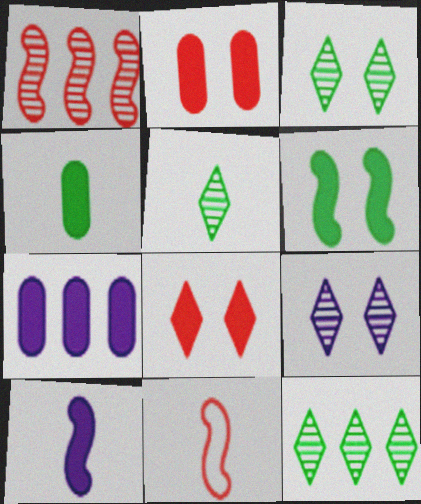[[2, 4, 7], 
[3, 5, 12], 
[3, 7, 11]]